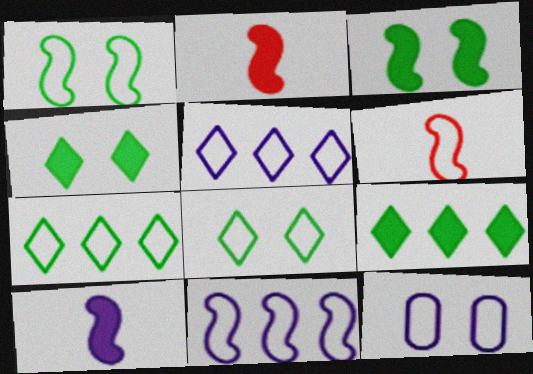[[1, 6, 11], 
[6, 7, 12]]